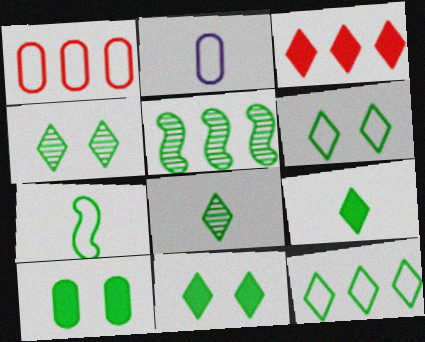[[4, 6, 11], 
[4, 9, 12], 
[8, 11, 12]]